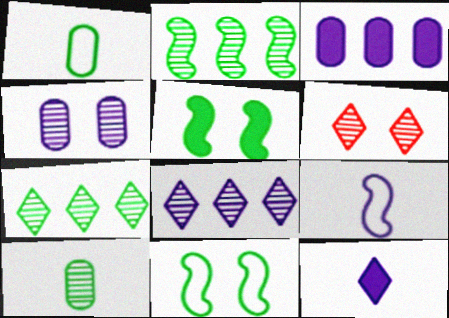[[1, 5, 7]]